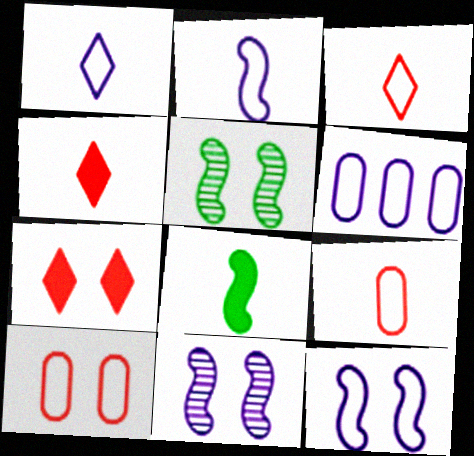[[1, 6, 12], 
[4, 5, 6]]